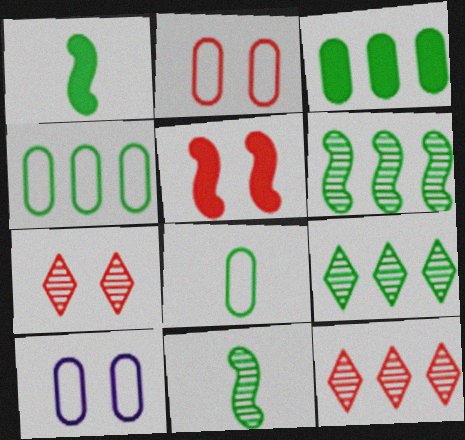[[1, 10, 12], 
[2, 5, 7]]